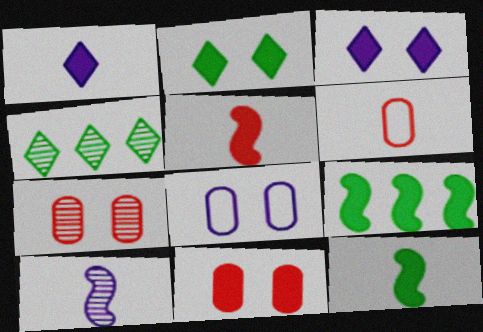[[1, 9, 11], 
[4, 5, 8], 
[4, 7, 10]]